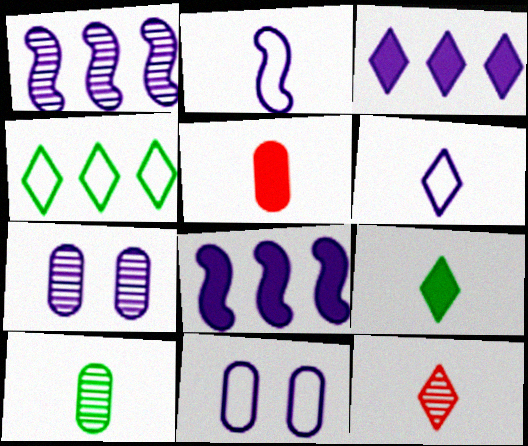[[2, 3, 7], 
[6, 7, 8], 
[6, 9, 12]]